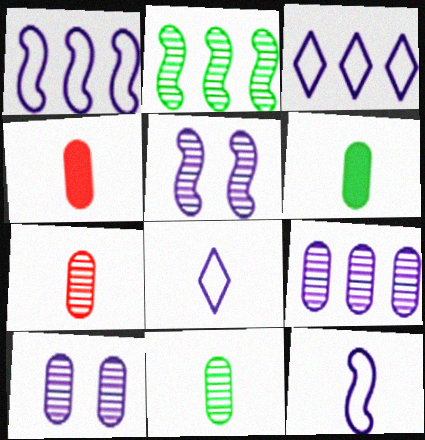[]